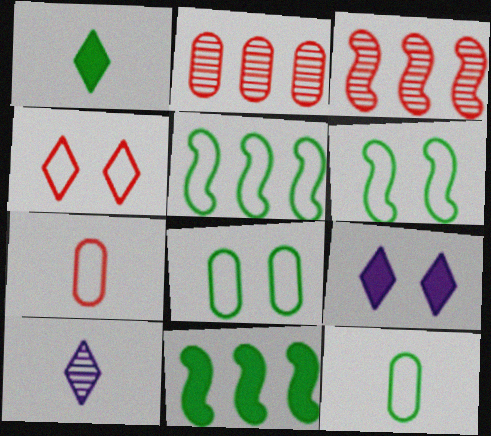[[3, 9, 12]]